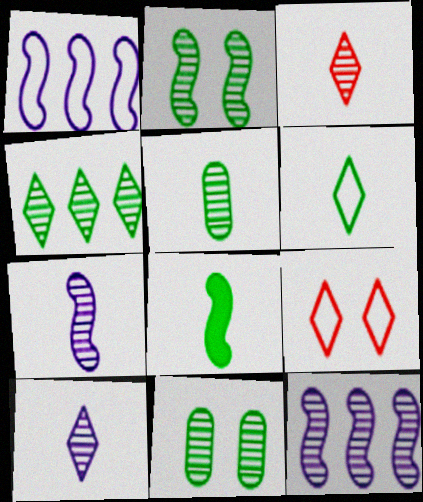[[2, 4, 5], 
[3, 5, 7], 
[3, 11, 12], 
[5, 6, 8]]